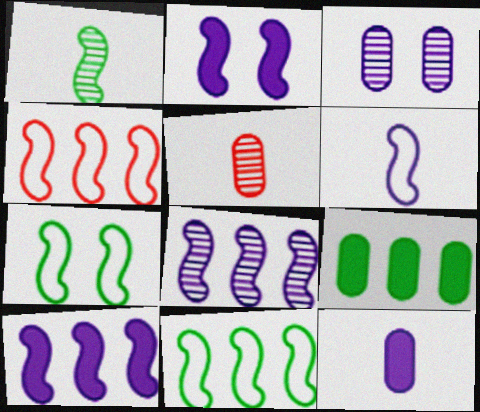[[1, 2, 4], 
[2, 6, 8], 
[4, 6, 7]]